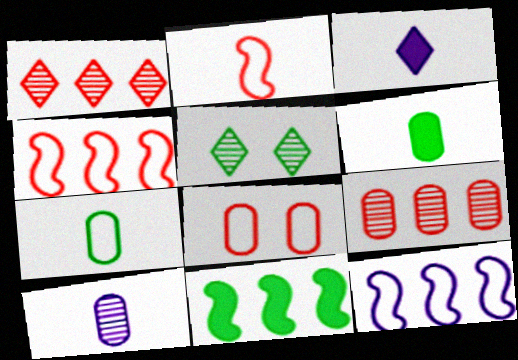[[5, 7, 11]]